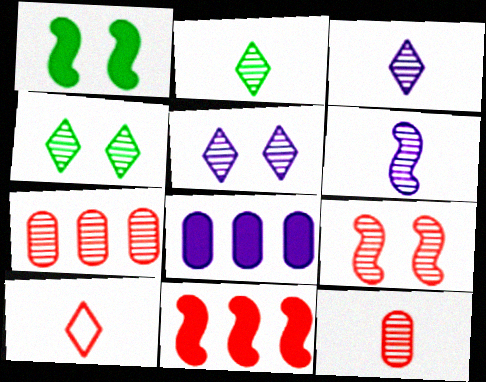[[2, 6, 12], 
[4, 6, 7]]